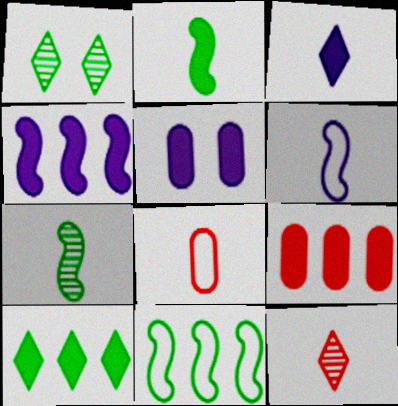[[1, 4, 8], 
[1, 6, 9], 
[3, 4, 5], 
[3, 7, 8], 
[4, 9, 10], 
[5, 11, 12]]